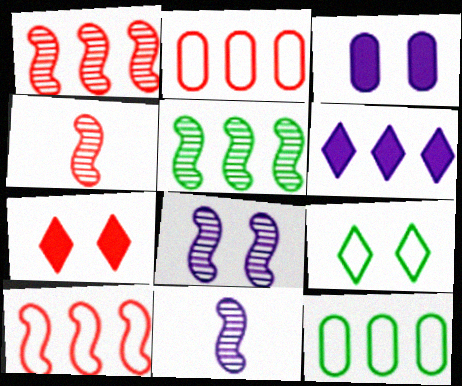[[1, 6, 12], 
[2, 4, 7], 
[2, 5, 6], 
[4, 5, 8], 
[7, 11, 12]]